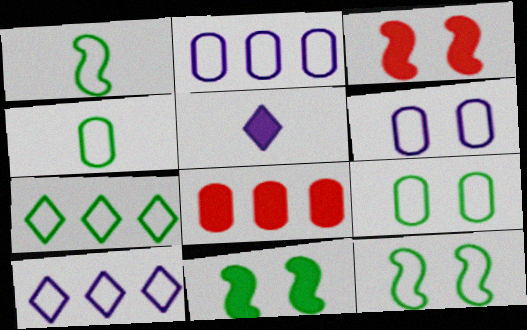[[1, 7, 9], 
[4, 7, 12], 
[5, 8, 11]]